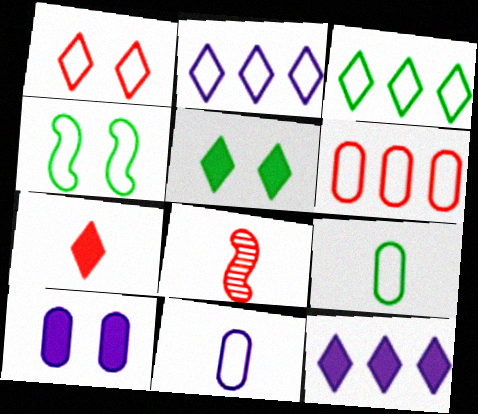[[3, 4, 9], 
[3, 8, 10], 
[5, 7, 12]]